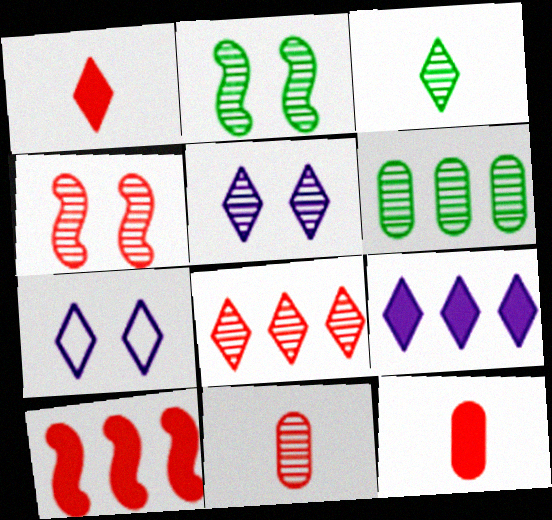[[2, 3, 6], 
[3, 5, 8], 
[4, 8, 11]]